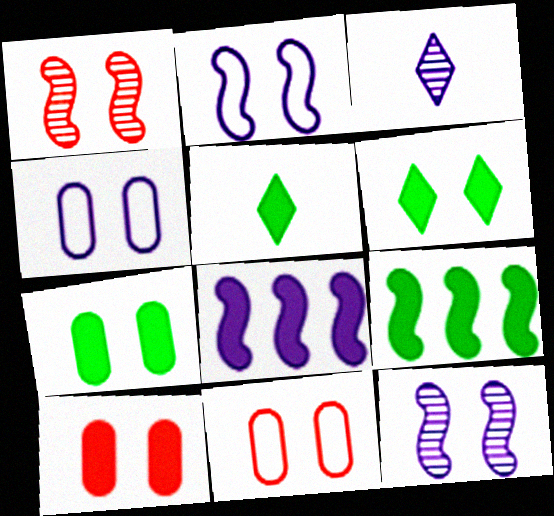[[1, 4, 6], 
[3, 4, 8], 
[3, 9, 11], 
[5, 7, 9], 
[5, 8, 10], 
[6, 11, 12]]